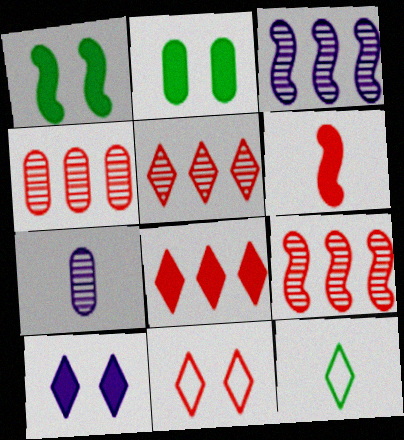[[4, 5, 9], 
[4, 6, 11], 
[5, 10, 12], 
[6, 7, 12]]